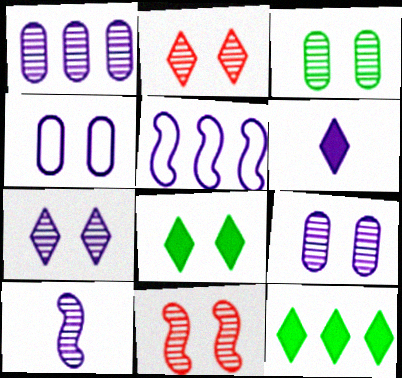[[1, 7, 10], 
[3, 7, 11], 
[4, 8, 11], 
[5, 6, 9]]